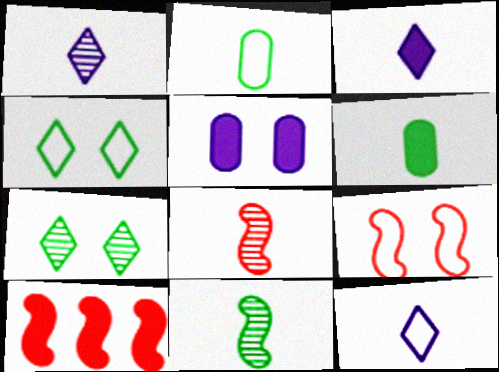[[1, 3, 12], 
[2, 3, 8], 
[5, 7, 9], 
[6, 8, 12], 
[8, 9, 10]]